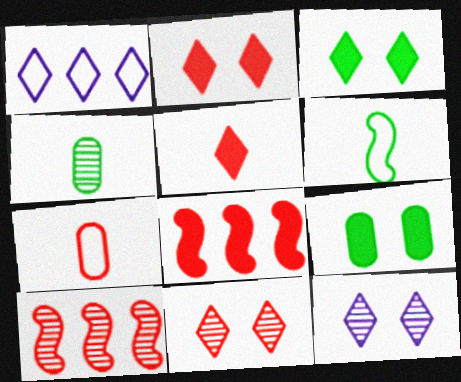[[2, 7, 10], 
[4, 10, 12], 
[7, 8, 11]]